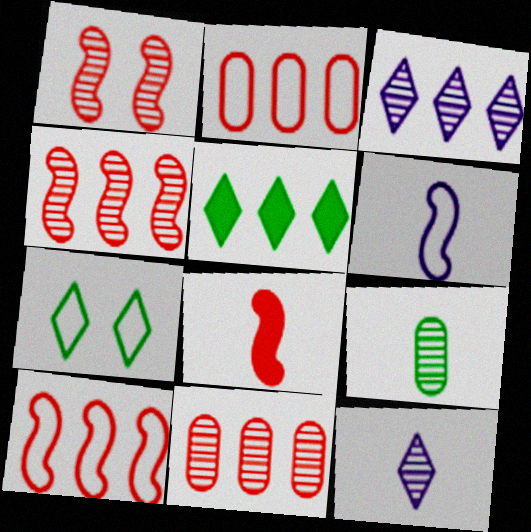[[1, 3, 9], 
[1, 8, 10], 
[2, 6, 7]]